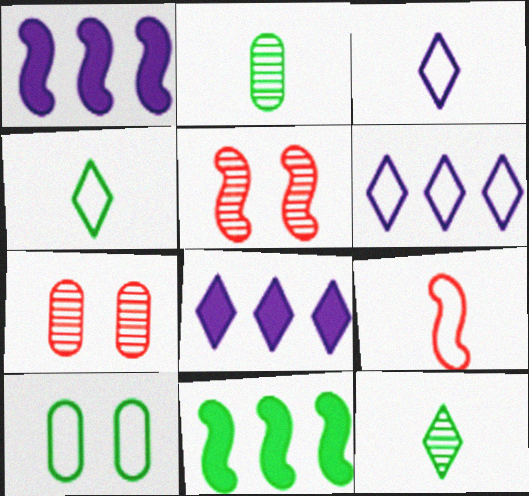[[1, 4, 7], 
[3, 7, 11], 
[6, 9, 10], 
[10, 11, 12]]